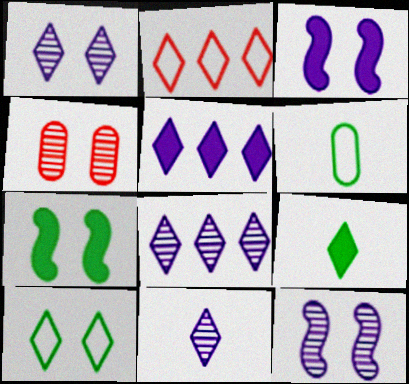[[1, 2, 9], 
[1, 8, 11], 
[3, 4, 10]]